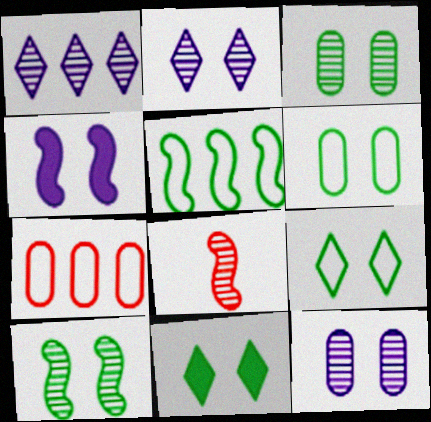[[1, 3, 8], 
[4, 5, 8], 
[6, 10, 11]]